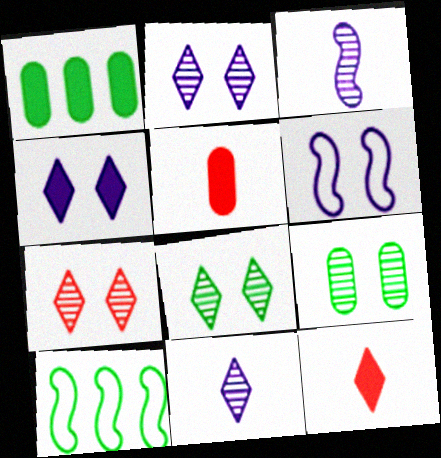[[2, 5, 10], 
[2, 7, 8]]